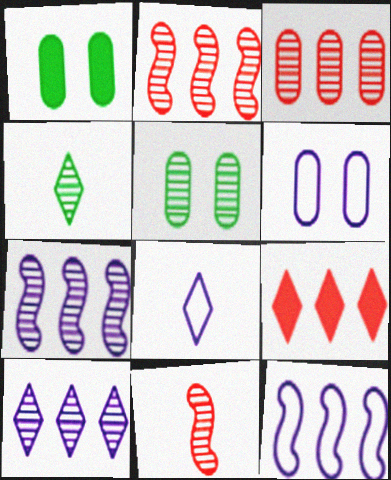[[1, 2, 8], 
[5, 10, 11], 
[6, 8, 12]]